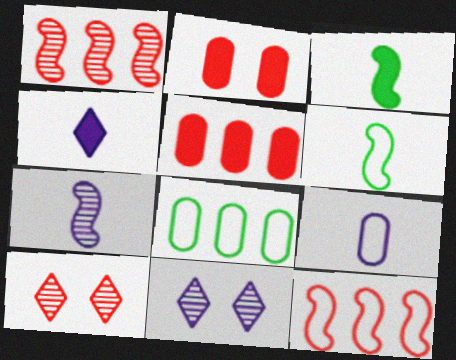[[4, 7, 9], 
[5, 6, 11]]